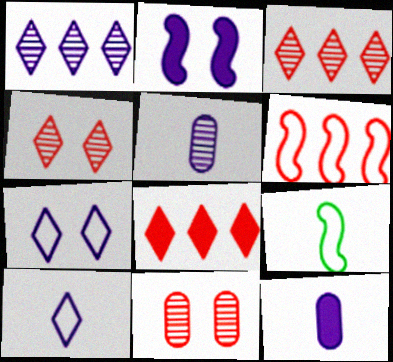[]